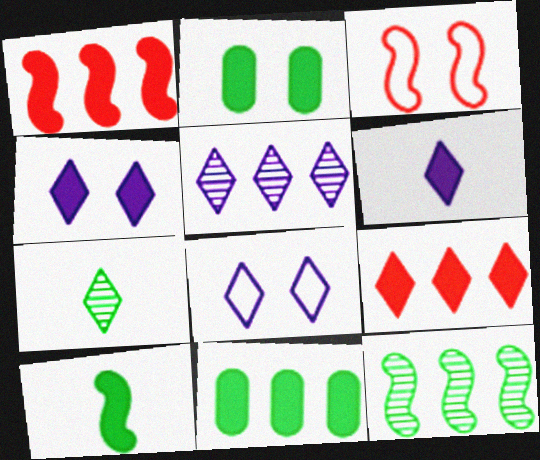[[1, 2, 6], 
[5, 6, 8], 
[7, 8, 9]]